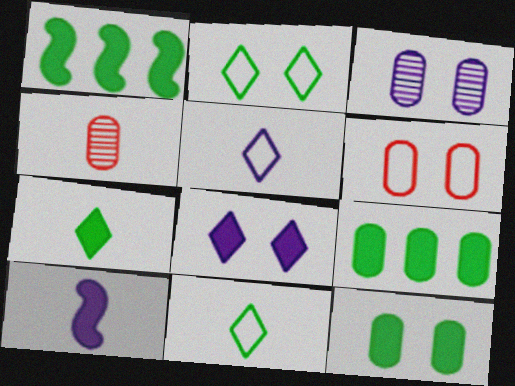[[1, 7, 12], 
[3, 6, 12], 
[4, 10, 11]]